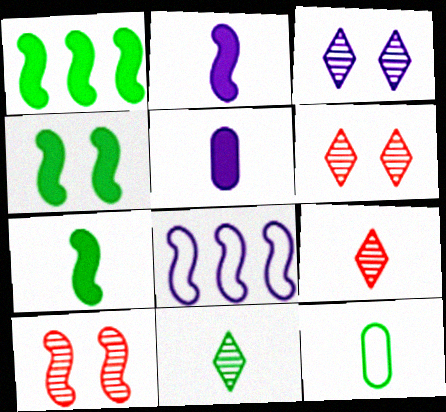[[1, 4, 7], 
[2, 9, 12], 
[3, 5, 8], 
[7, 8, 10], 
[7, 11, 12]]